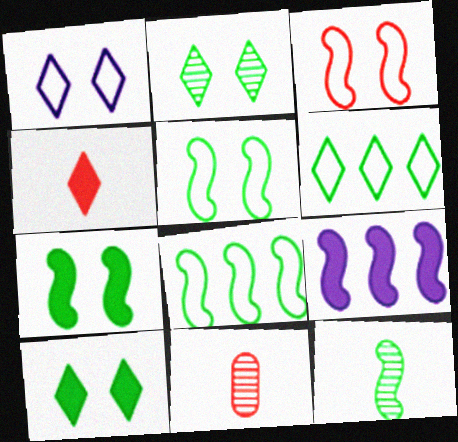[[3, 9, 12], 
[7, 8, 12]]